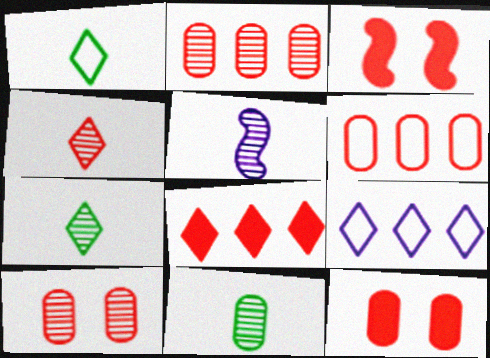[[3, 4, 6], 
[3, 9, 11], 
[4, 5, 11]]